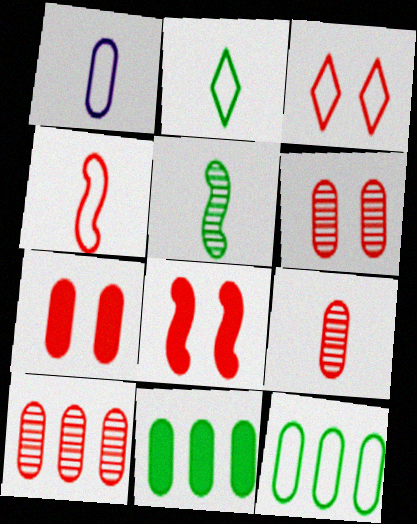[[1, 2, 4], 
[1, 6, 11], 
[3, 6, 8], 
[6, 9, 10]]